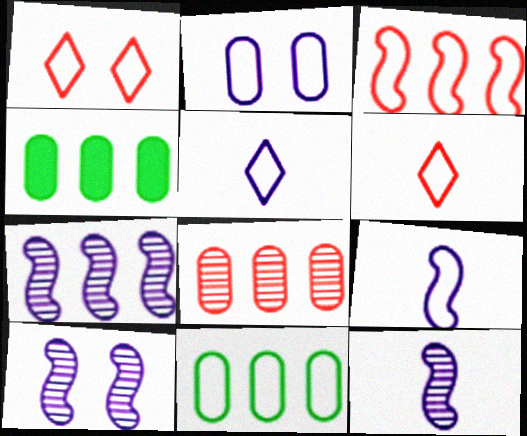[[1, 4, 12], 
[1, 9, 11], 
[4, 6, 10], 
[7, 10, 12]]